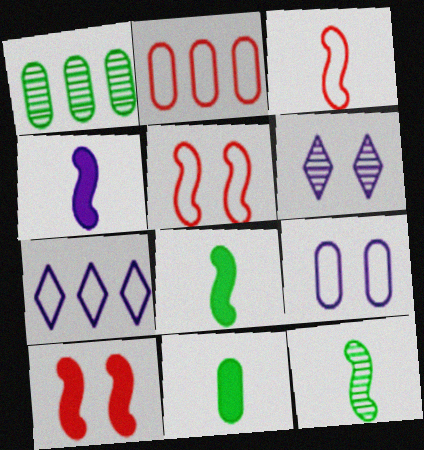[[2, 6, 8], 
[3, 4, 12]]